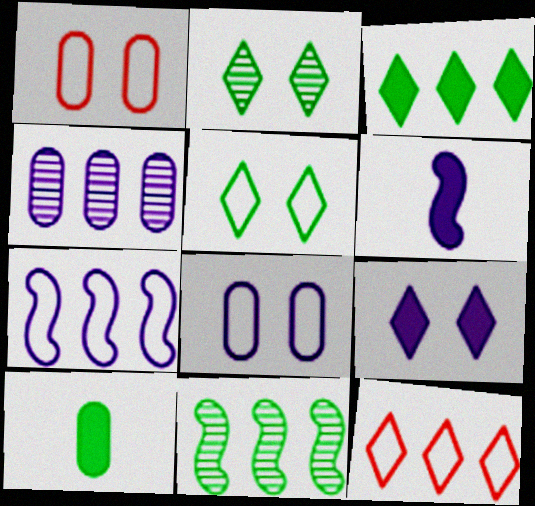[[1, 4, 10], 
[5, 10, 11]]